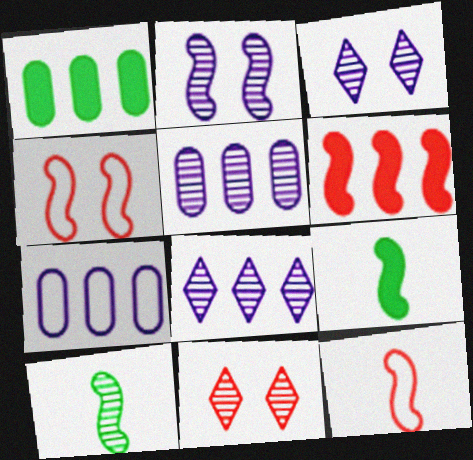[[1, 3, 12], 
[5, 10, 11], 
[7, 9, 11]]